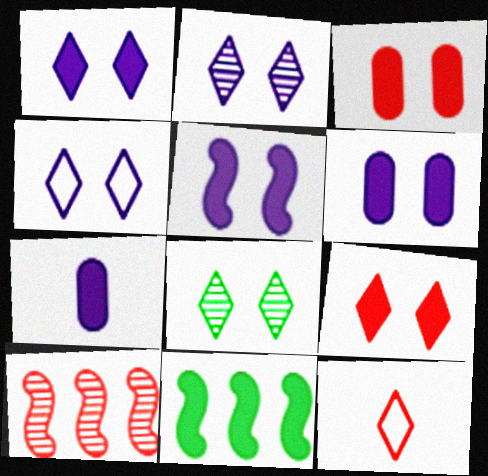[[1, 2, 4], 
[1, 5, 6], 
[3, 10, 12], 
[4, 8, 9], 
[7, 9, 11]]